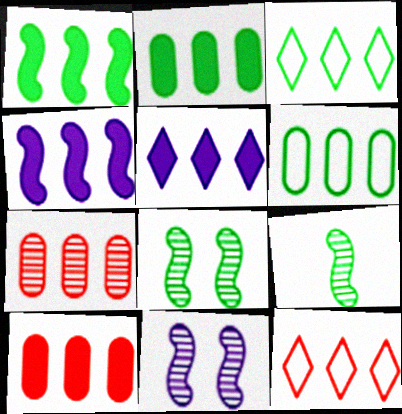[[1, 5, 10], 
[3, 4, 7]]